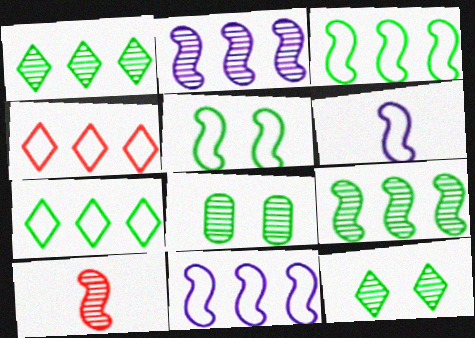[]